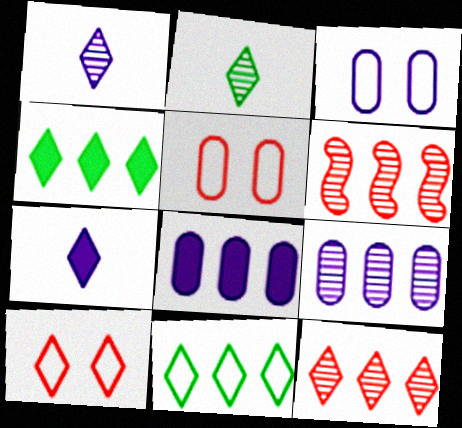[[1, 4, 10], 
[6, 8, 11]]